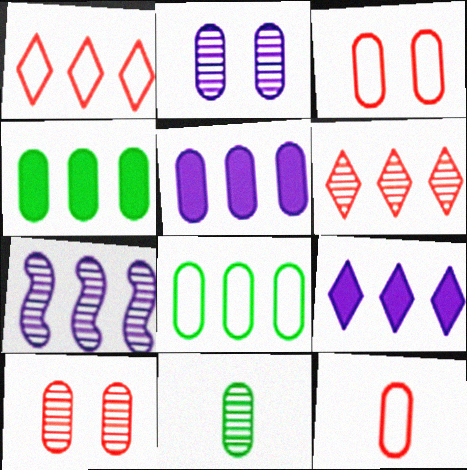[[1, 4, 7], 
[2, 4, 12], 
[3, 5, 11]]